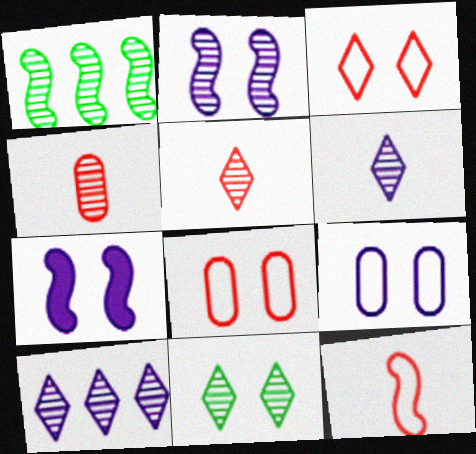[[1, 7, 12], 
[5, 10, 11], 
[7, 8, 11]]